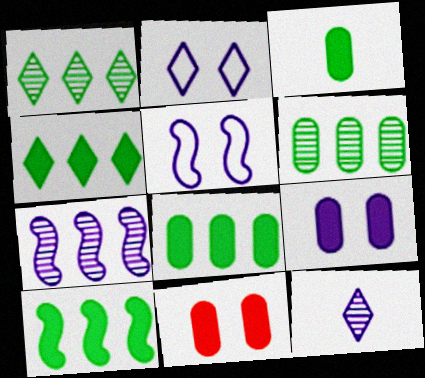[[4, 8, 10]]